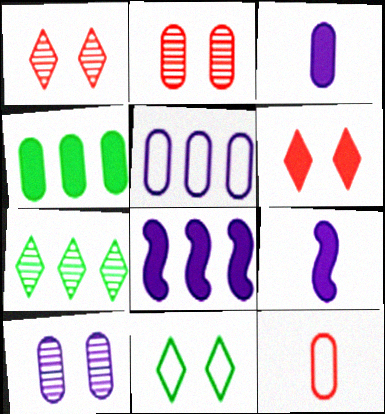[[3, 5, 10], 
[4, 6, 9], 
[4, 10, 12]]